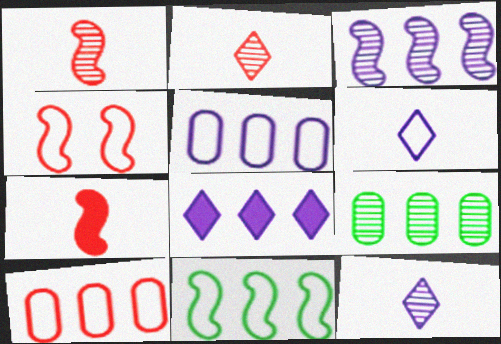[[3, 5, 8]]